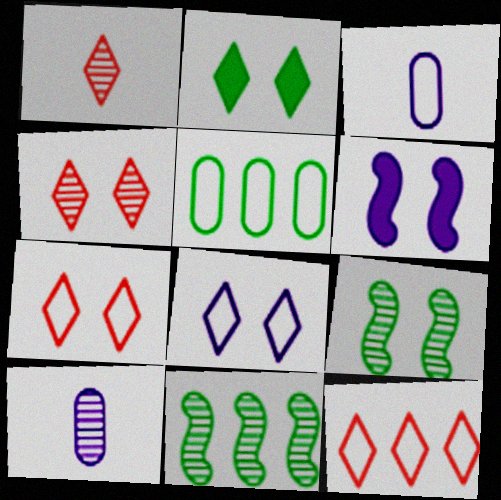[[1, 5, 6], 
[2, 4, 8], 
[4, 10, 11]]